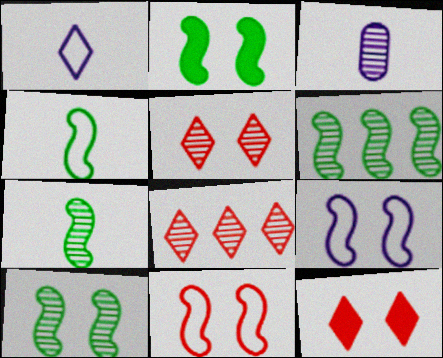[[2, 4, 6], 
[3, 5, 6], 
[3, 8, 10], 
[6, 7, 10]]